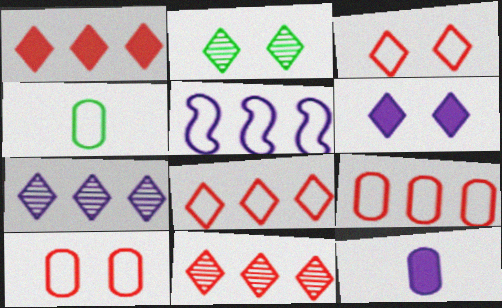[[1, 8, 11], 
[2, 3, 6], 
[3, 4, 5]]